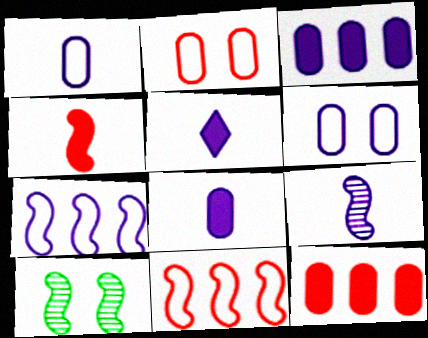[[1, 5, 9], 
[4, 7, 10]]